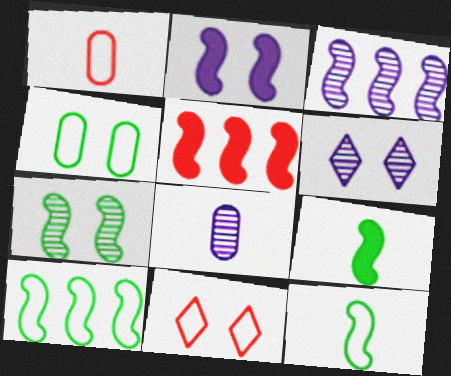[[2, 5, 9], 
[3, 5, 10], 
[3, 6, 8], 
[7, 9, 10]]